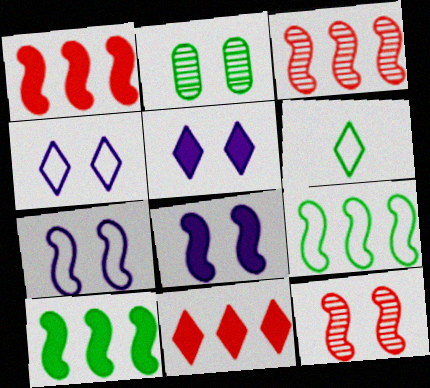[[2, 6, 10]]